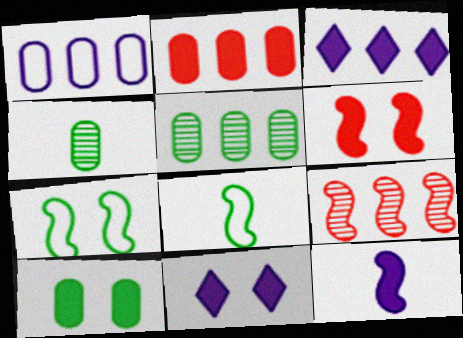[[1, 2, 5], 
[6, 10, 11], 
[7, 9, 12]]